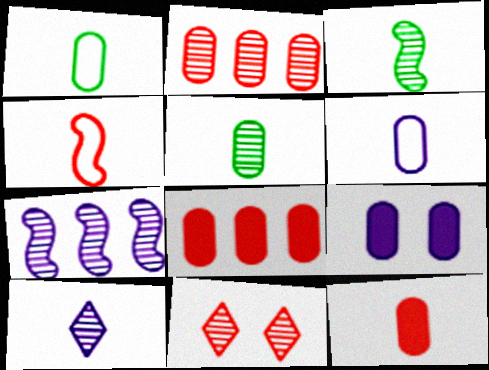[[1, 2, 9], 
[4, 8, 11], 
[5, 6, 12], 
[5, 7, 11]]